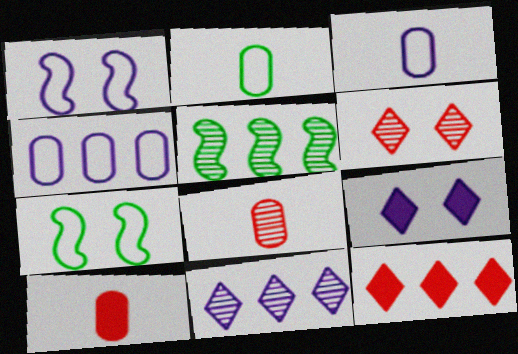[[4, 5, 12], 
[7, 10, 11]]